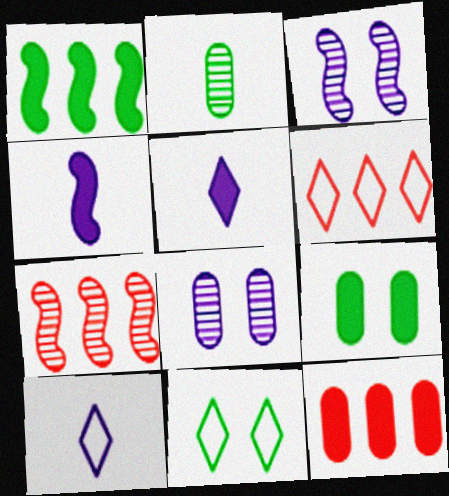[[1, 2, 11], 
[6, 7, 12], 
[6, 10, 11], 
[7, 9, 10]]